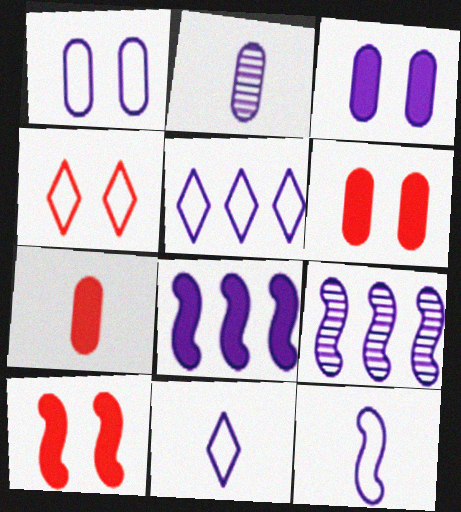[[1, 5, 12], 
[3, 9, 11]]